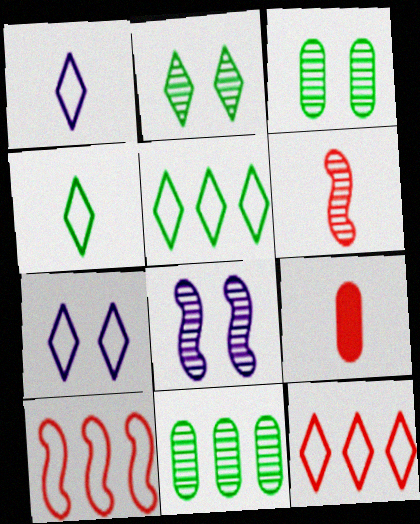[[4, 7, 12], 
[5, 8, 9]]